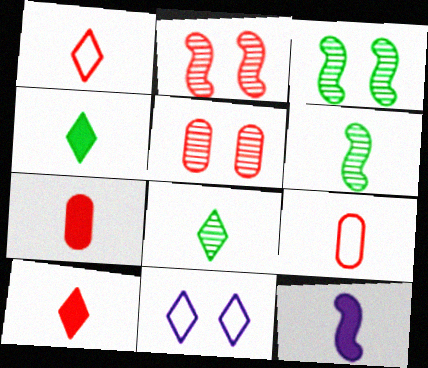[[4, 7, 12], 
[8, 9, 12]]